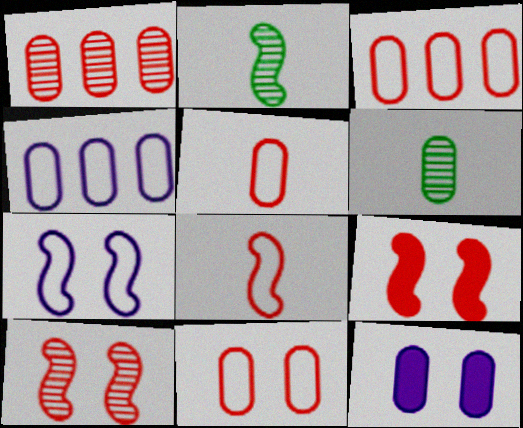[[3, 5, 11], 
[3, 6, 12]]